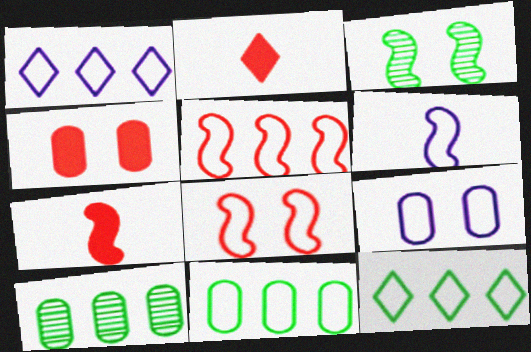[[1, 5, 11], 
[1, 6, 9]]